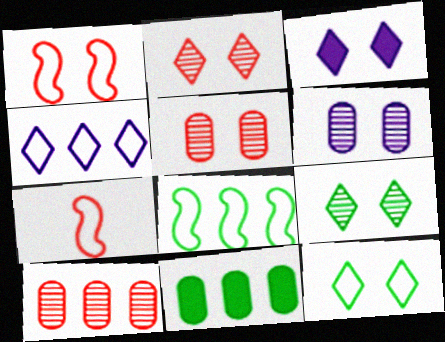[[2, 3, 12]]